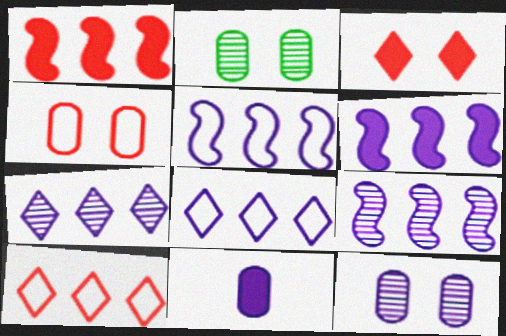[[5, 6, 9]]